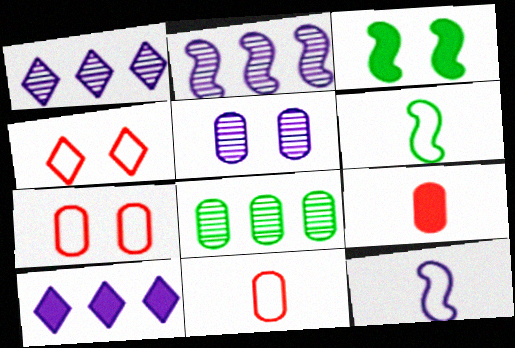[[1, 3, 11], 
[3, 4, 5], 
[3, 9, 10], 
[5, 10, 12]]